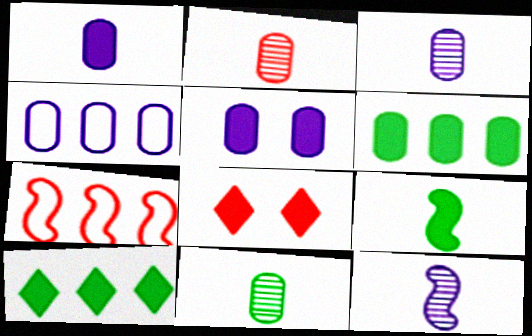[[2, 3, 11], 
[2, 7, 8], 
[3, 4, 5]]